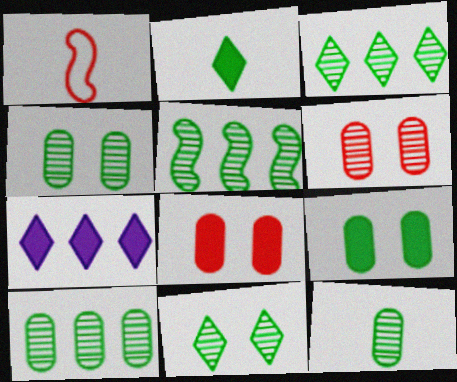[[1, 4, 7], 
[3, 5, 10], 
[4, 10, 12], 
[5, 11, 12]]